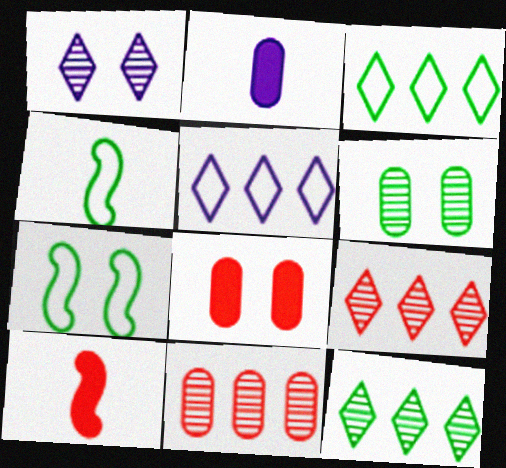[[1, 7, 8], 
[2, 7, 9], 
[5, 6, 10]]